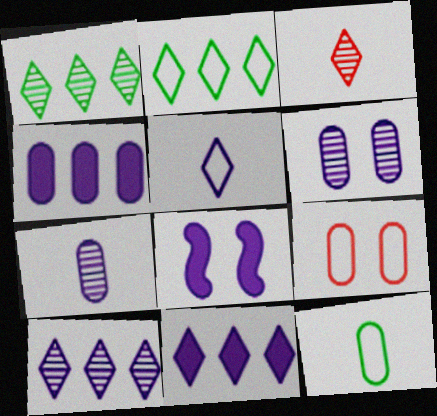[]